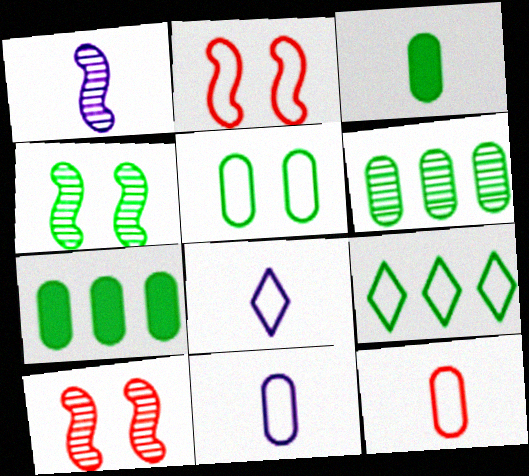[[2, 9, 11], 
[3, 4, 9], 
[3, 5, 6], 
[7, 8, 10]]